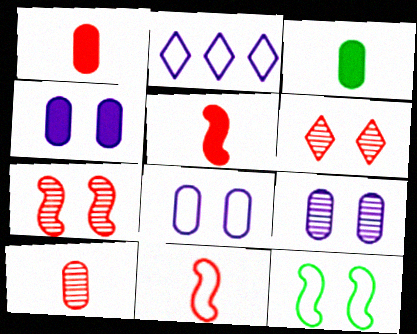[[2, 3, 7], 
[4, 6, 12], 
[4, 8, 9]]